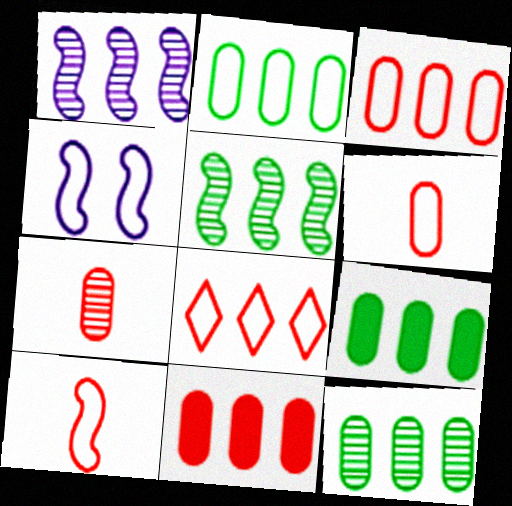[[1, 8, 9], 
[2, 9, 12]]